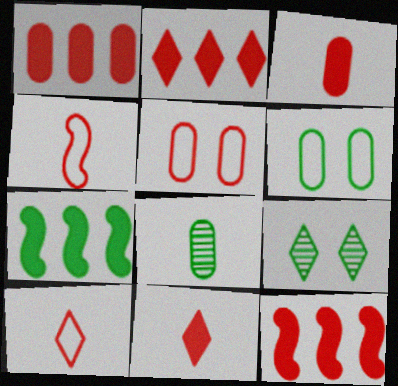[[1, 2, 12]]